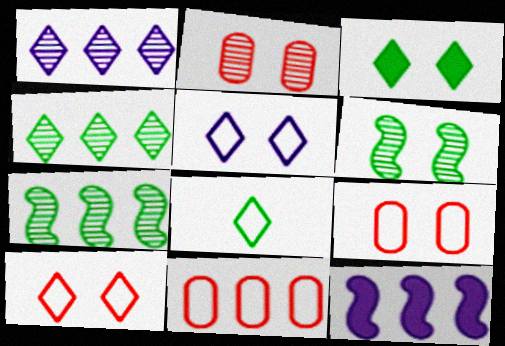[[2, 8, 12], 
[3, 4, 8], 
[4, 11, 12]]